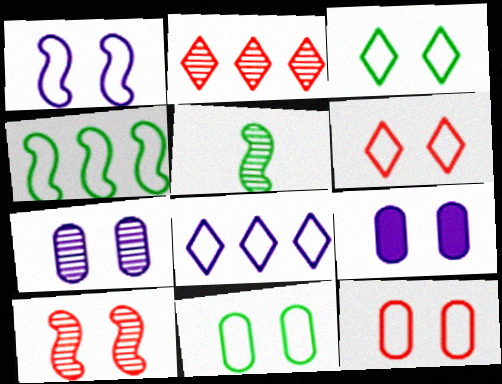[[1, 3, 12], 
[1, 6, 11], 
[2, 5, 7], 
[3, 9, 10]]